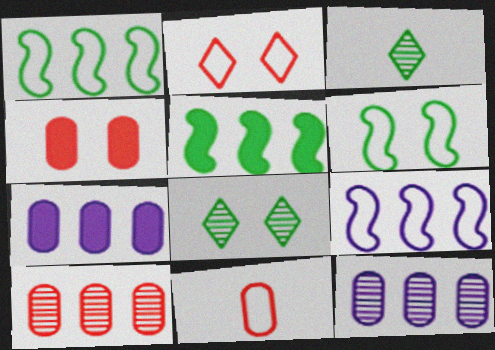[[3, 4, 9], 
[4, 10, 11]]